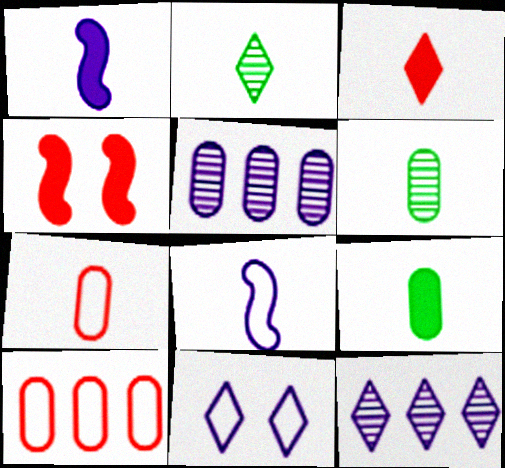[[1, 2, 7], 
[1, 3, 9], 
[1, 5, 11], 
[3, 6, 8]]